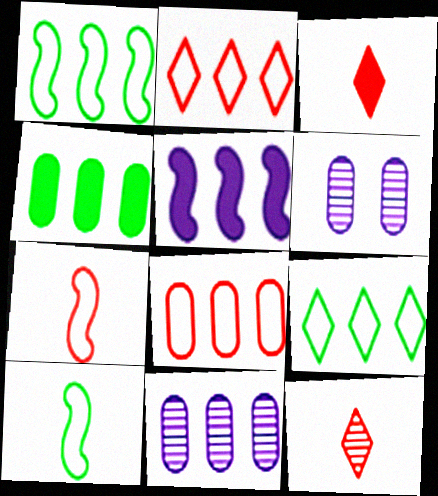[[1, 3, 6], 
[4, 8, 11]]